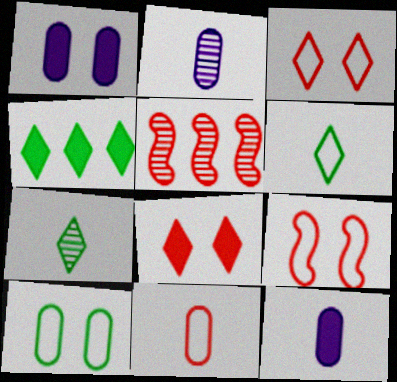[[1, 5, 6], 
[2, 4, 9], 
[5, 8, 11]]